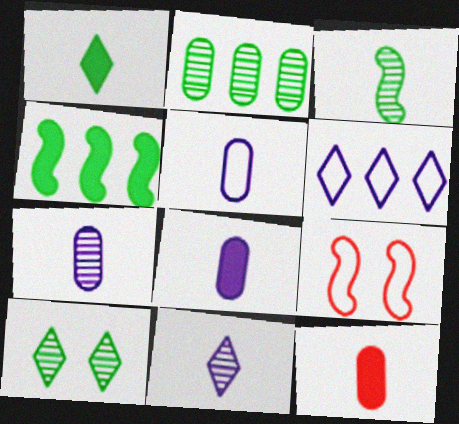[[2, 3, 10], 
[5, 7, 8]]